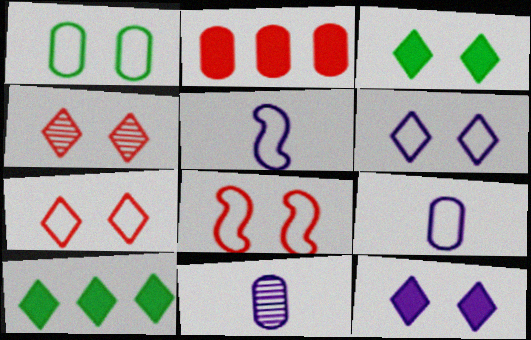[[1, 2, 11], 
[1, 6, 8], 
[3, 4, 6], 
[8, 10, 11]]